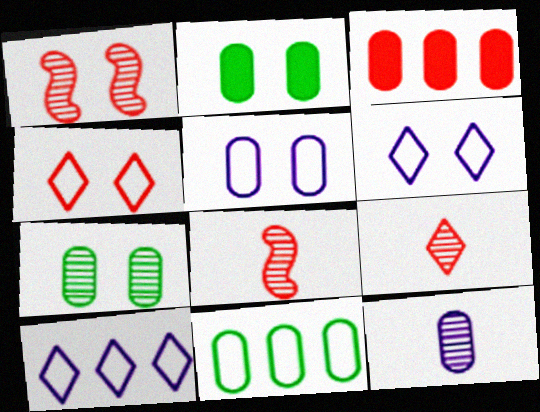[[1, 2, 6], 
[2, 8, 10], 
[3, 4, 8]]